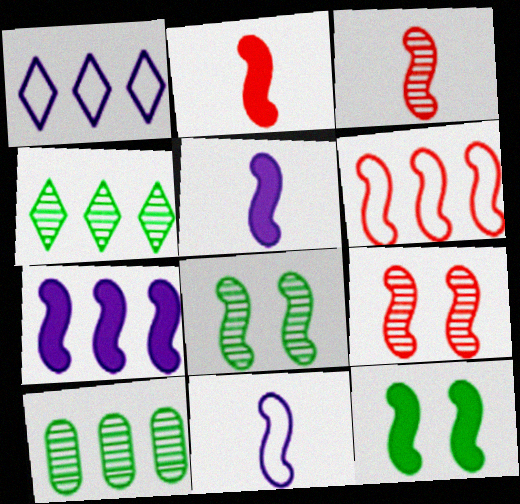[[2, 6, 9], 
[2, 7, 12], 
[5, 6, 8]]